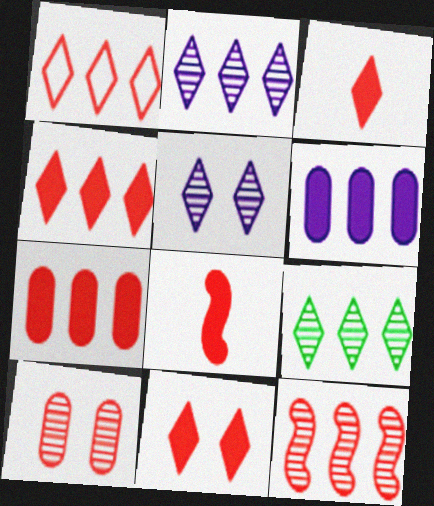[[1, 7, 12], 
[1, 8, 10], 
[3, 4, 11], 
[7, 8, 11]]